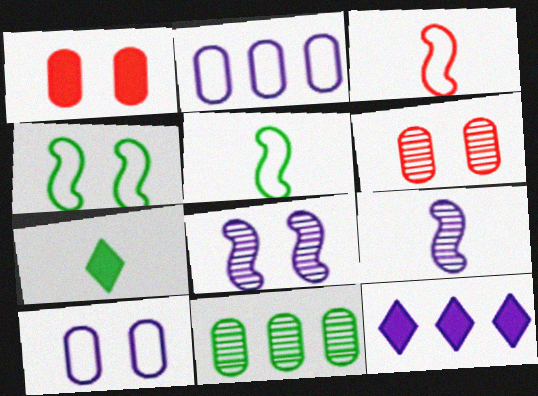[[4, 7, 11], 
[5, 6, 12], 
[9, 10, 12]]